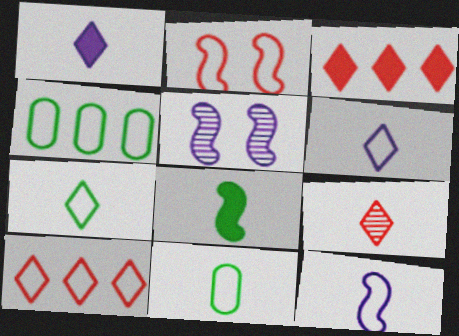[[1, 7, 9], 
[2, 4, 6], 
[3, 5, 11]]